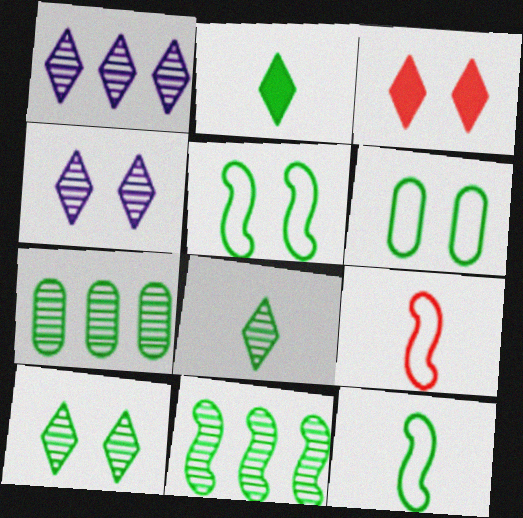[[2, 5, 7], 
[2, 6, 11]]